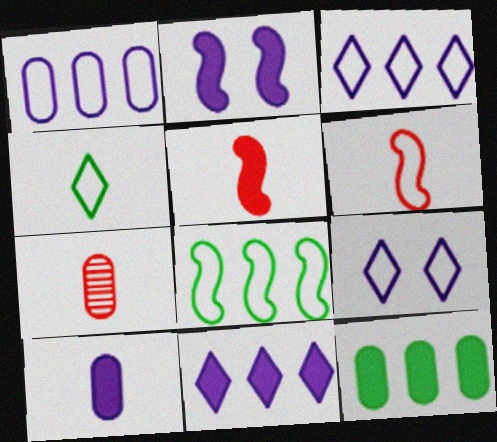[[2, 10, 11]]